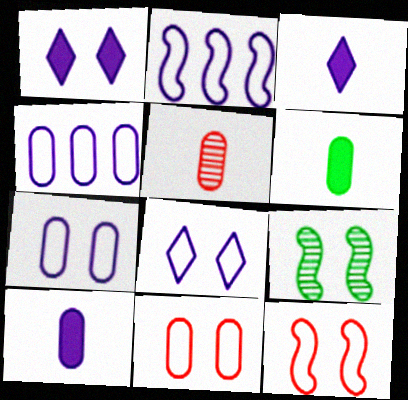[[1, 9, 11]]